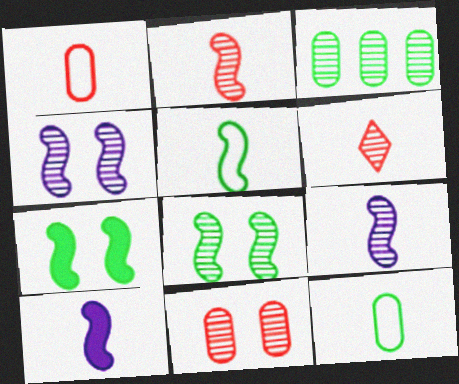[[2, 5, 10], 
[3, 4, 6], 
[6, 10, 12]]